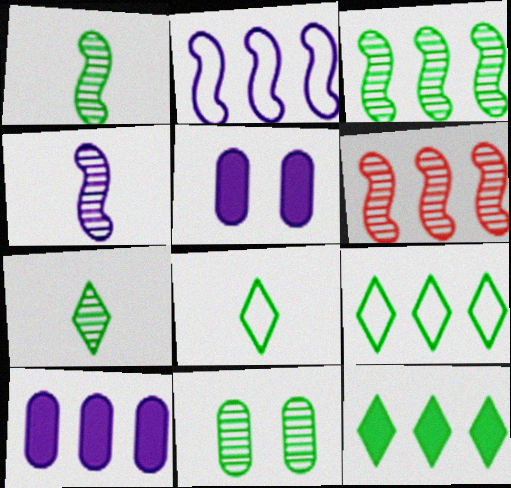[[3, 7, 11], 
[5, 6, 8], 
[6, 9, 10]]